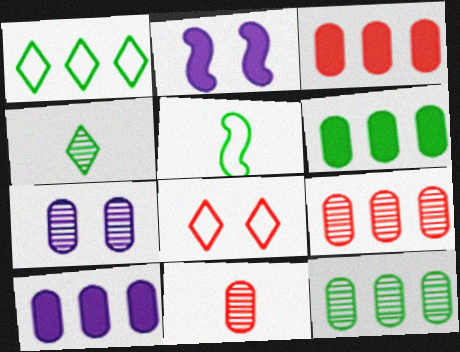[[1, 2, 11], 
[3, 6, 10], 
[7, 11, 12]]